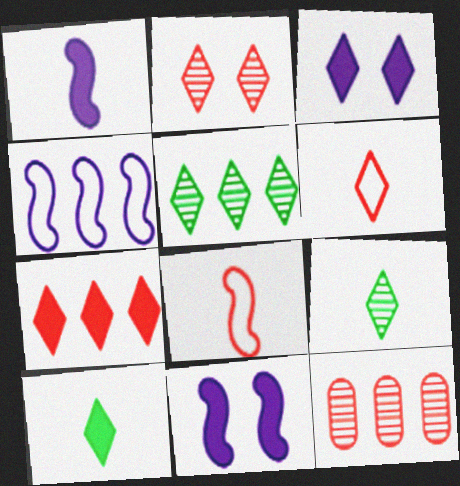[[2, 6, 7], 
[3, 5, 6], 
[3, 7, 10]]